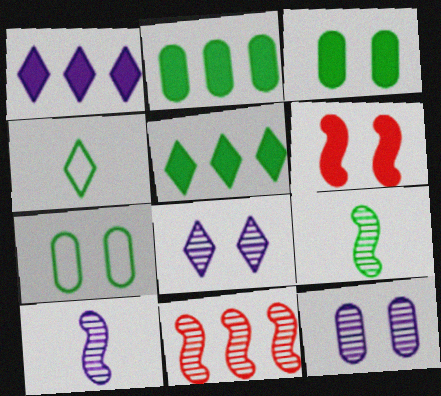[[5, 7, 9], 
[6, 7, 8]]